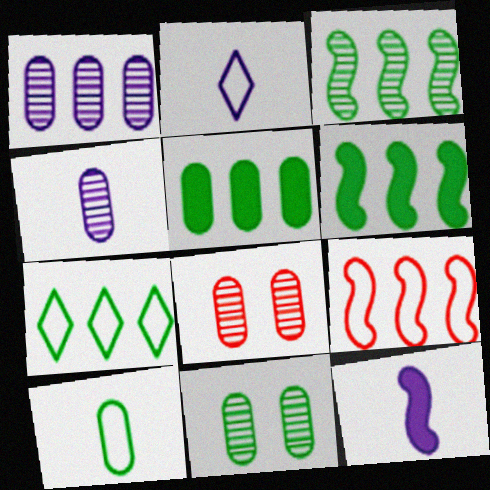[[2, 4, 12], 
[2, 6, 8], 
[3, 5, 7], 
[5, 10, 11], 
[7, 8, 12]]